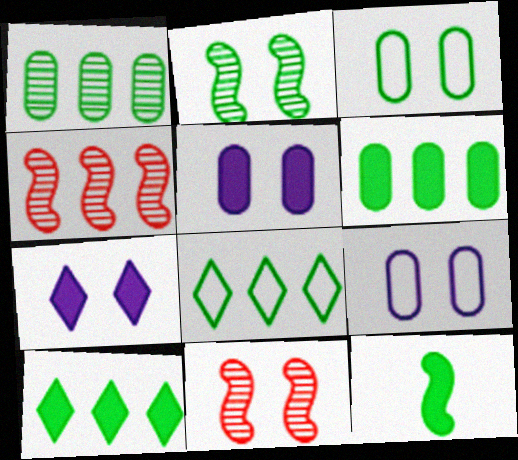[[3, 7, 11]]